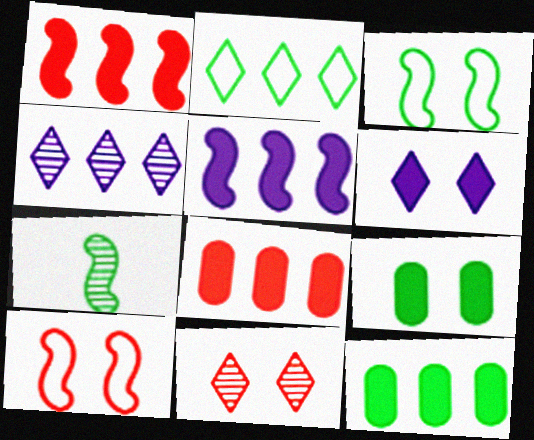[[2, 7, 9], 
[5, 7, 10]]